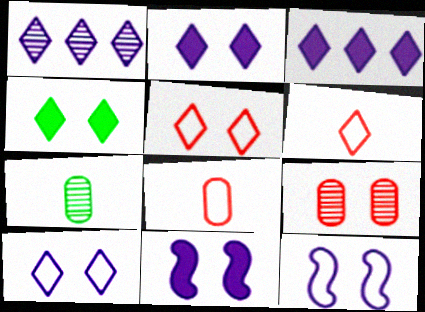[[1, 4, 6], 
[4, 9, 12]]